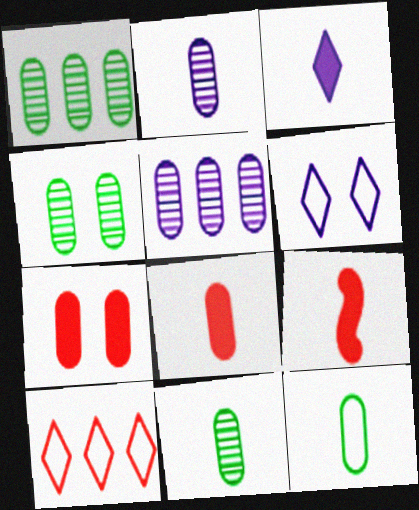[[1, 4, 11], 
[1, 6, 9], 
[2, 8, 12], 
[5, 7, 12]]